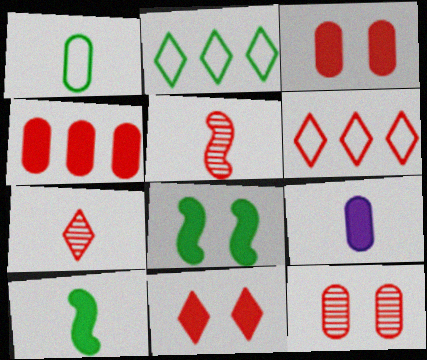[[3, 5, 6], 
[6, 7, 11]]